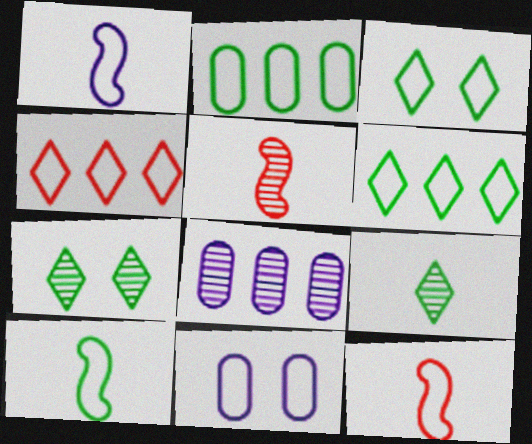[[1, 10, 12], 
[2, 3, 10], 
[4, 10, 11], 
[5, 7, 8], 
[6, 11, 12]]